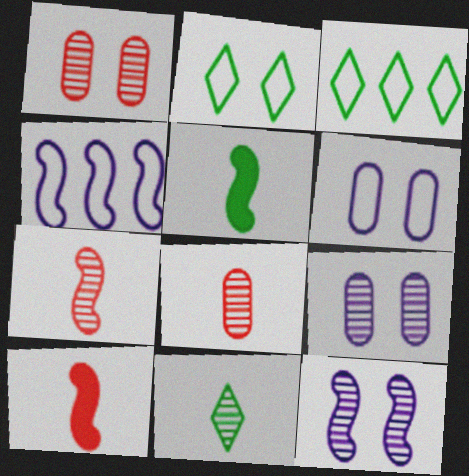[[3, 9, 10]]